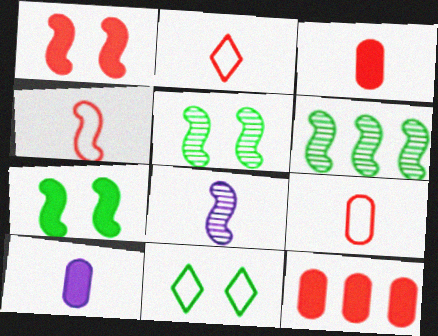[[2, 4, 9], 
[8, 11, 12]]